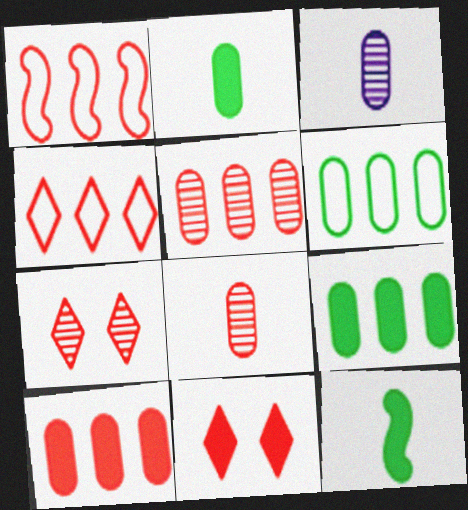[[1, 8, 11]]